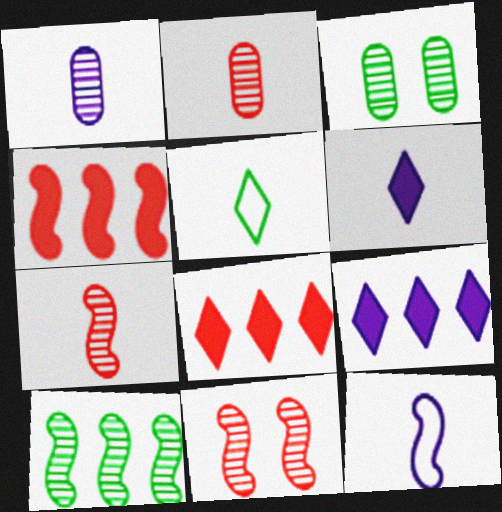[[1, 6, 12], 
[3, 8, 12]]